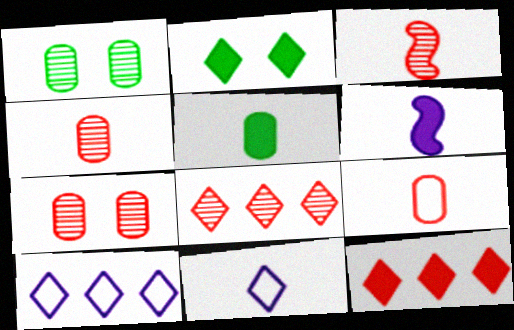[[2, 8, 11], 
[3, 5, 11], 
[3, 7, 8]]